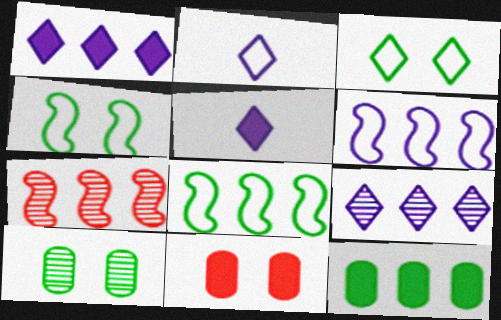[]